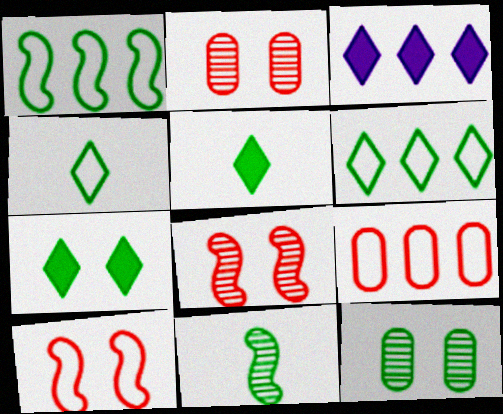[[1, 5, 12]]